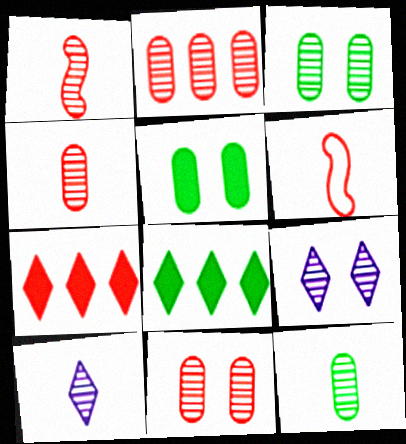[[1, 10, 12], 
[2, 4, 11], 
[6, 7, 11]]